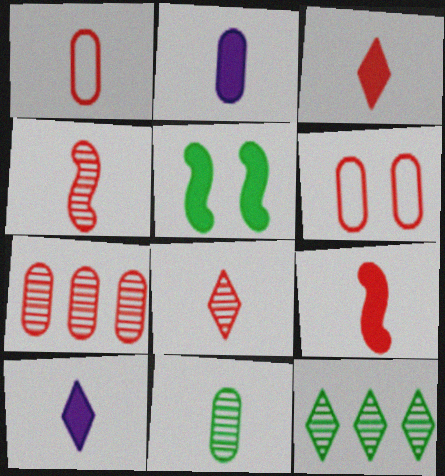[[1, 2, 11], 
[1, 3, 4], 
[1, 8, 9]]